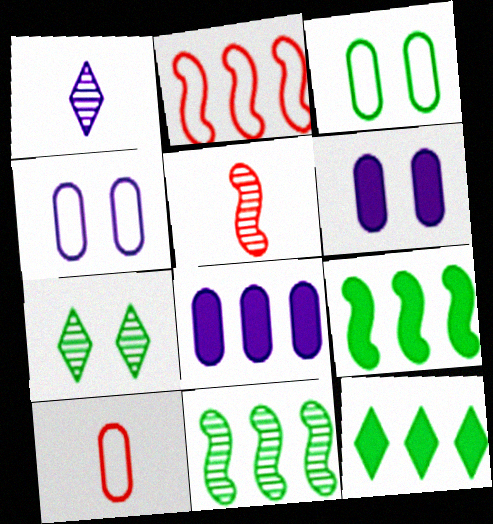[[4, 5, 12]]